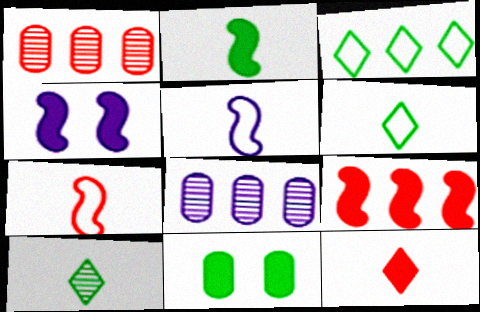[[1, 4, 6], 
[2, 4, 9], 
[3, 8, 9]]